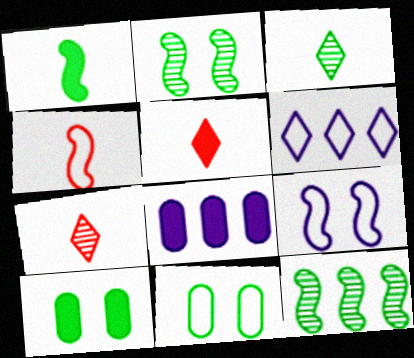[[4, 6, 11]]